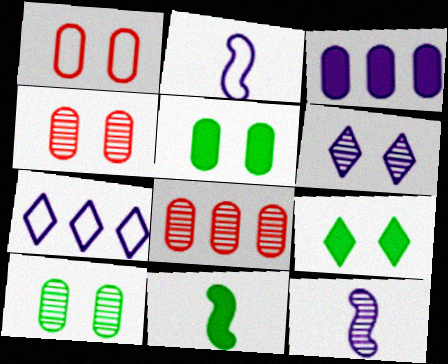[[2, 3, 6], 
[2, 8, 9], 
[4, 7, 11]]